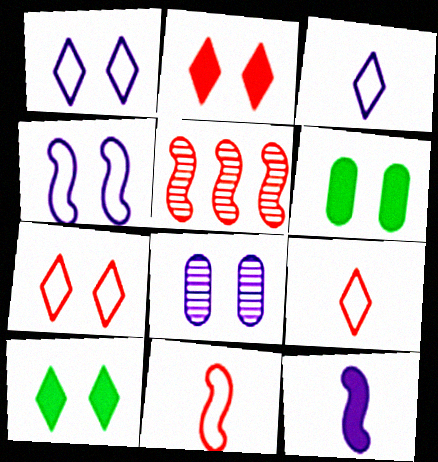[[3, 5, 6]]